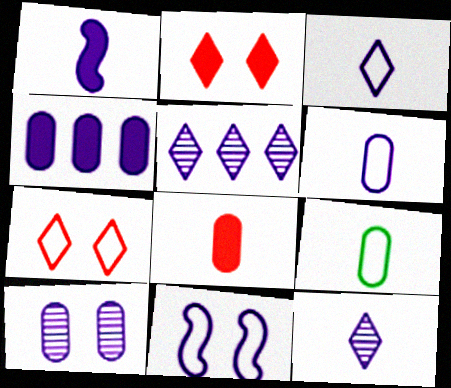[[1, 6, 12], 
[4, 6, 10], 
[4, 11, 12]]